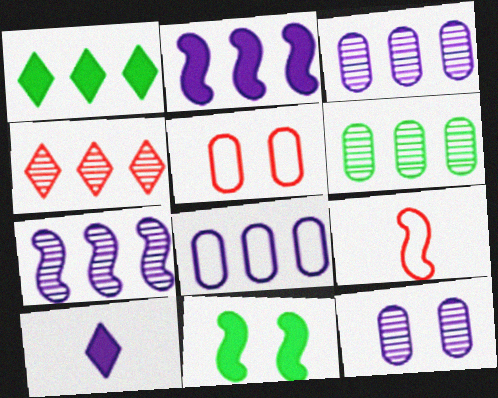[[1, 9, 12], 
[4, 6, 7], 
[7, 9, 11]]